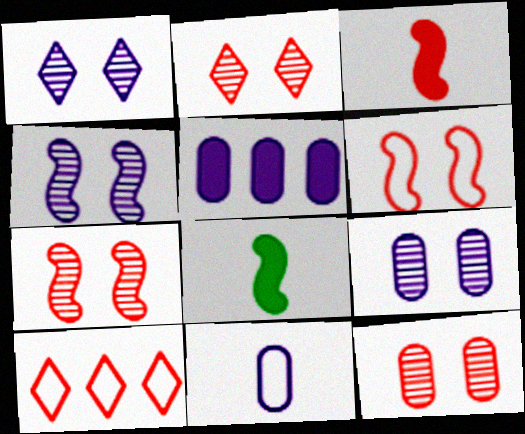[[1, 4, 9], 
[2, 7, 12], 
[3, 10, 12], 
[5, 9, 11], 
[8, 9, 10]]